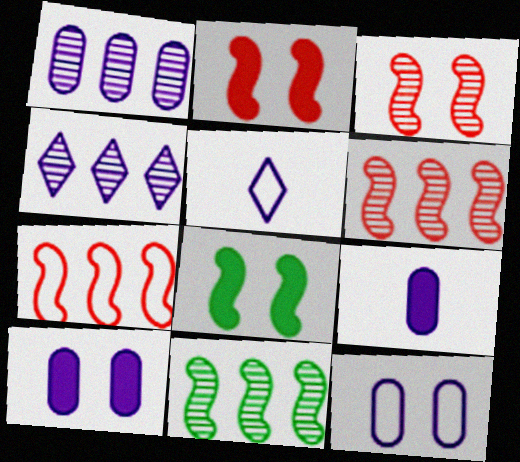[[1, 9, 12]]